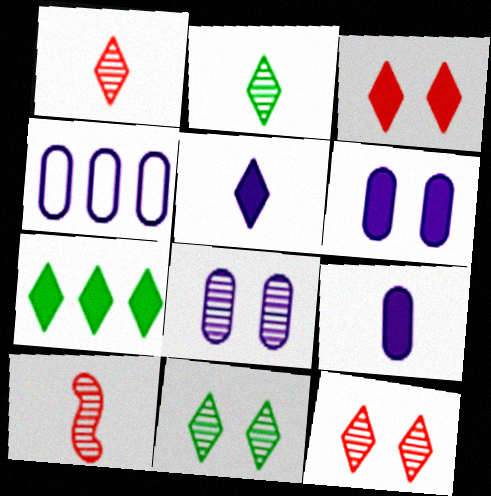[[3, 5, 7], 
[4, 8, 9]]